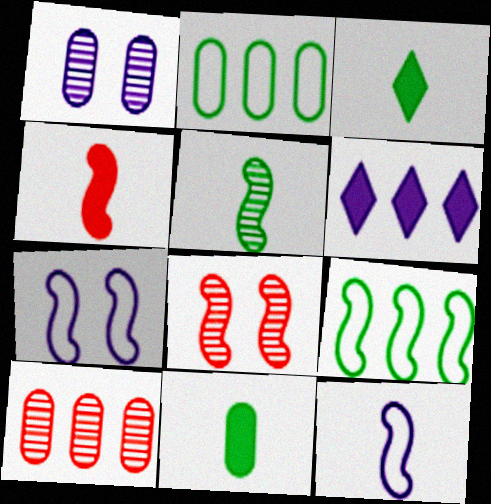[[1, 6, 12], 
[3, 7, 10], 
[4, 5, 12], 
[6, 9, 10]]